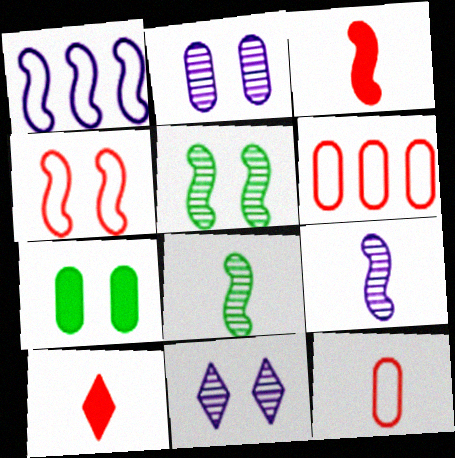[[1, 3, 5], 
[4, 7, 11]]